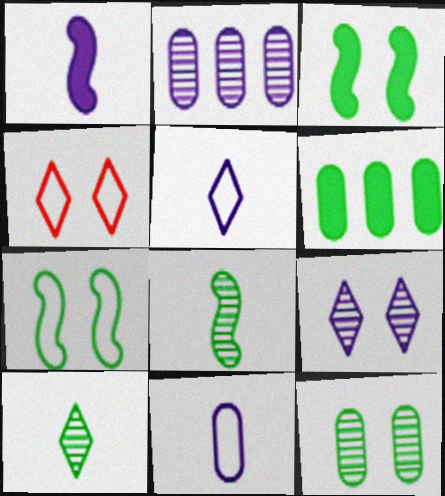[[6, 7, 10]]